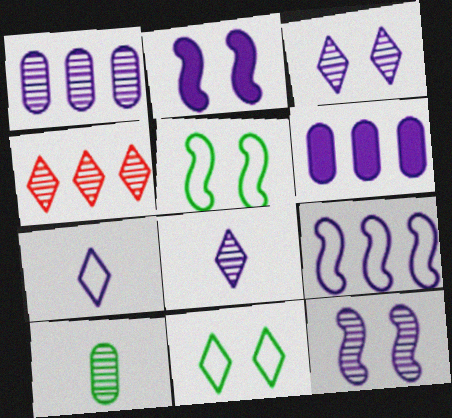[[1, 2, 7], 
[1, 8, 12], 
[4, 10, 12], 
[6, 7, 12]]